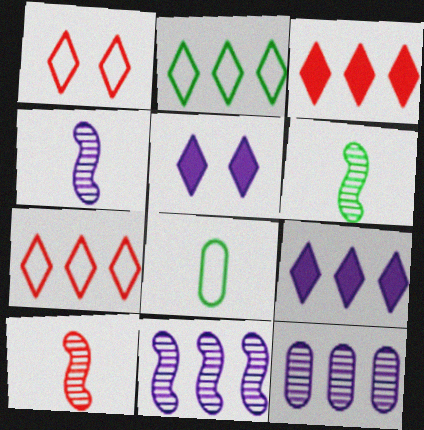[[4, 6, 10]]